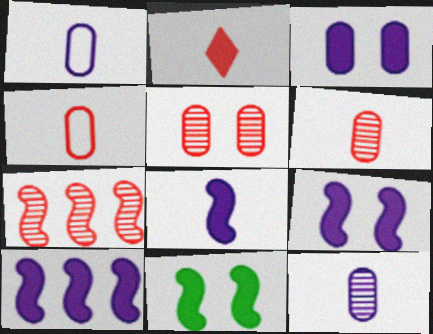[[8, 9, 10]]